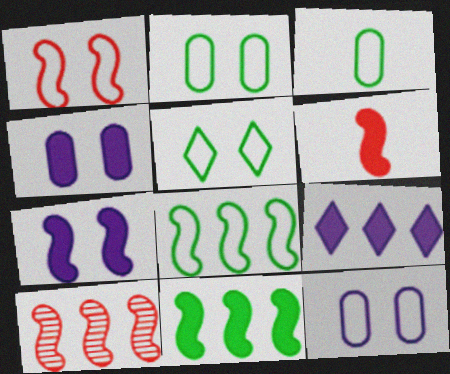[[1, 5, 12], 
[1, 6, 10], 
[3, 5, 8], 
[6, 7, 11]]